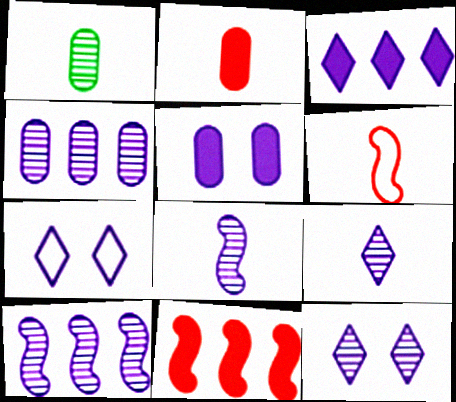[[1, 7, 11], 
[3, 7, 9], 
[4, 8, 12]]